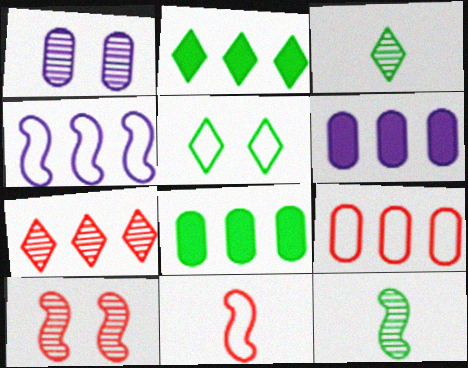[[1, 2, 11], 
[1, 7, 12], 
[2, 3, 5], 
[4, 7, 8], 
[5, 8, 12]]